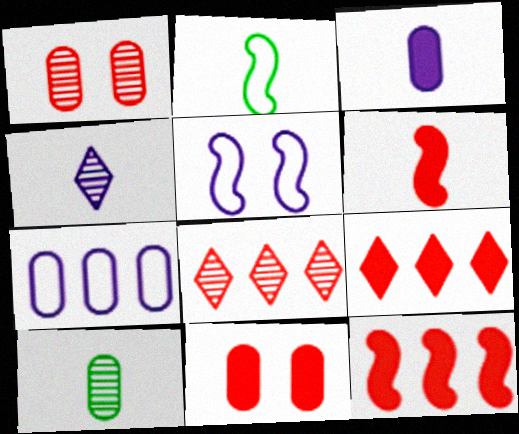[[5, 9, 10], 
[6, 9, 11], 
[7, 10, 11]]